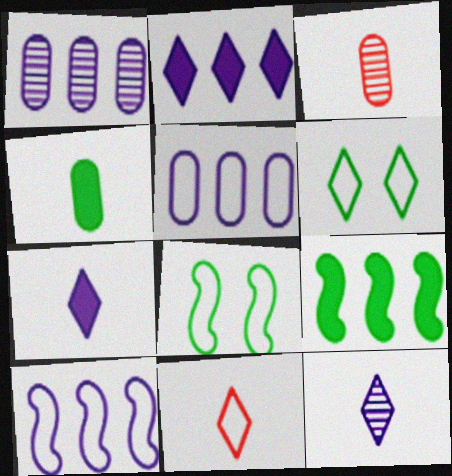[[1, 2, 10], 
[2, 3, 8], 
[5, 8, 11]]